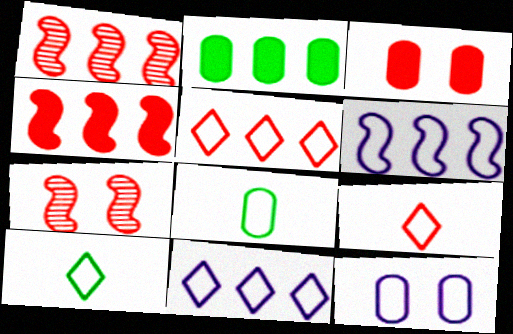[[1, 2, 11], 
[1, 3, 9]]